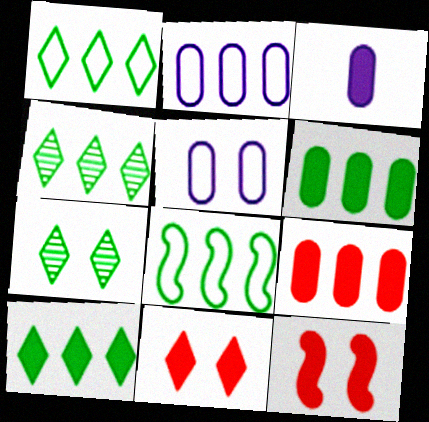[[1, 4, 10], 
[3, 10, 12], 
[4, 6, 8], 
[5, 7, 12]]